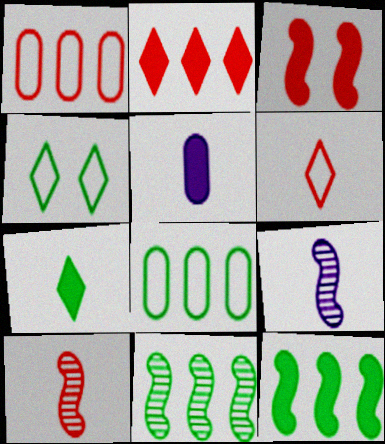[]